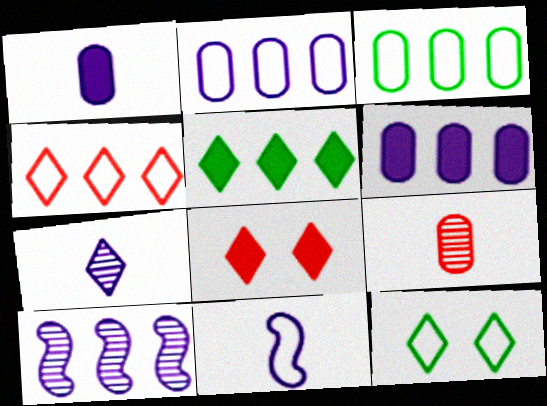[[1, 7, 11]]